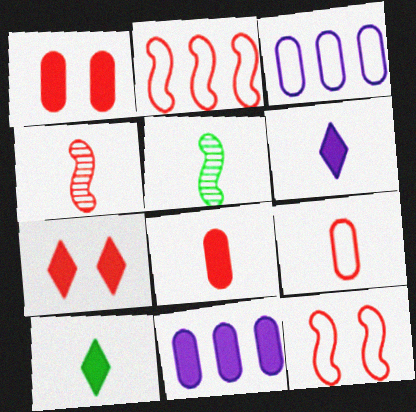[[3, 5, 7], 
[5, 6, 9]]